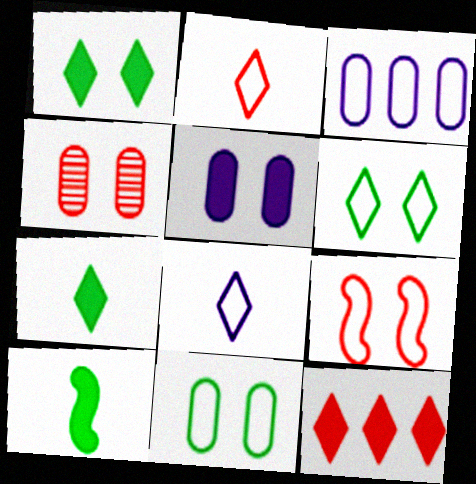[[4, 5, 11], 
[5, 10, 12]]